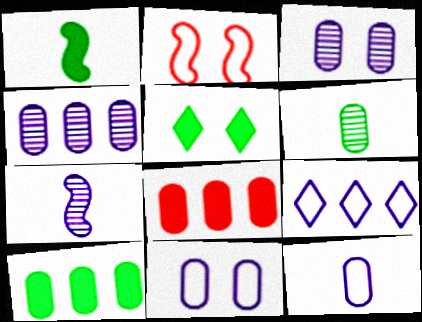[[1, 5, 10], 
[2, 3, 5], 
[6, 8, 11]]